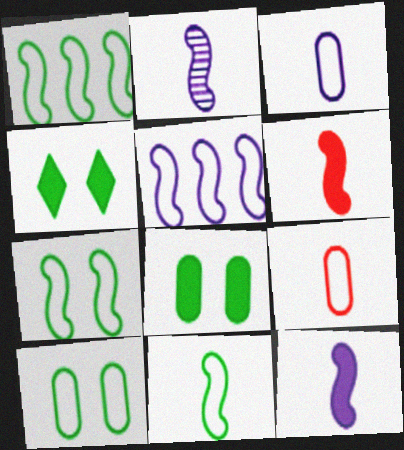[[1, 7, 11], 
[2, 6, 11]]